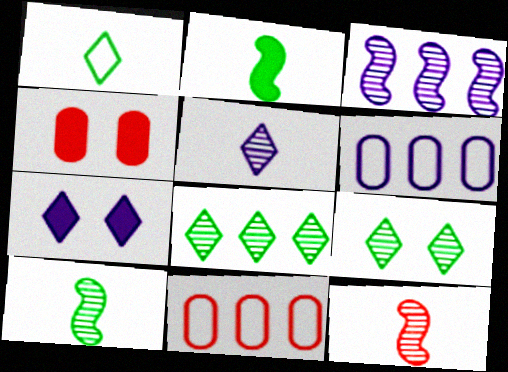[[1, 3, 4], 
[7, 10, 11]]